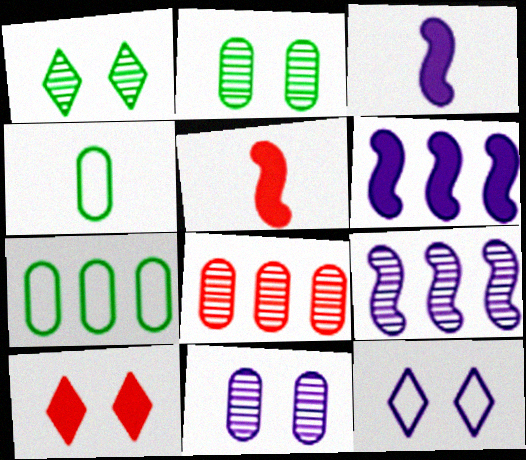[[1, 10, 12], 
[4, 9, 10]]